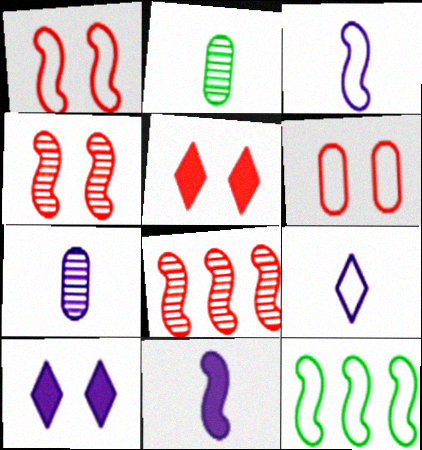[[1, 3, 12], 
[4, 5, 6], 
[4, 11, 12], 
[5, 7, 12], 
[6, 9, 12], 
[7, 9, 11]]